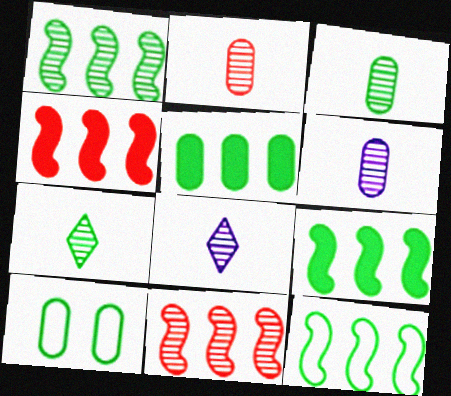[[1, 9, 12], 
[2, 3, 6], 
[3, 5, 10], 
[4, 8, 10], 
[7, 9, 10]]